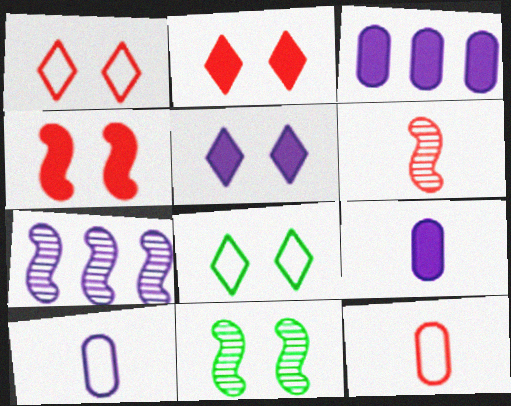[[3, 6, 8], 
[5, 7, 10], 
[6, 7, 11]]